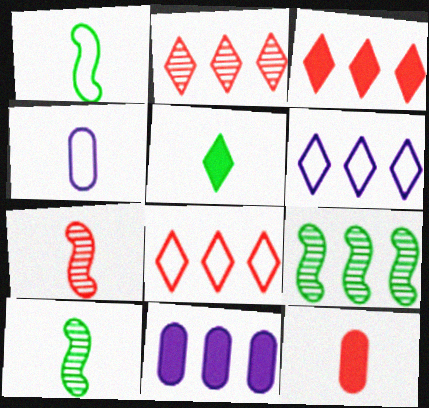[[2, 3, 8], 
[4, 5, 7], 
[8, 9, 11]]